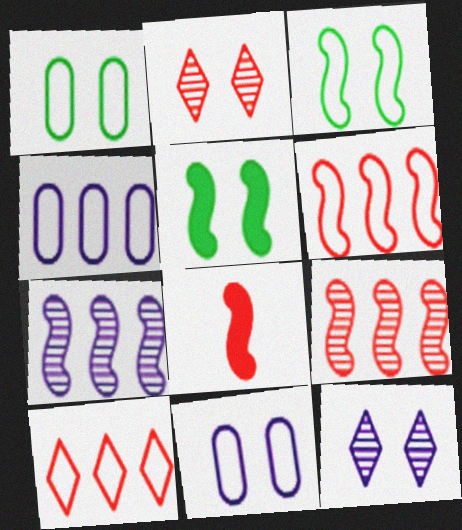[[2, 5, 11], 
[3, 7, 8]]